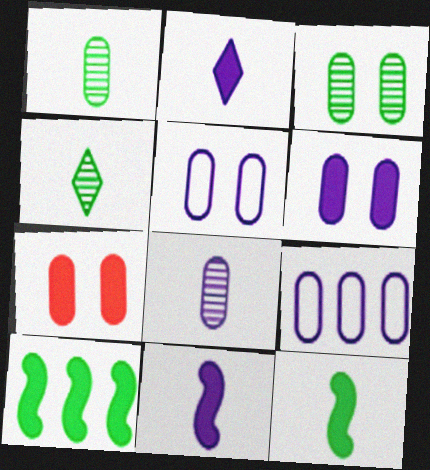[[1, 7, 9], 
[2, 7, 10], 
[3, 5, 7], 
[6, 8, 9]]